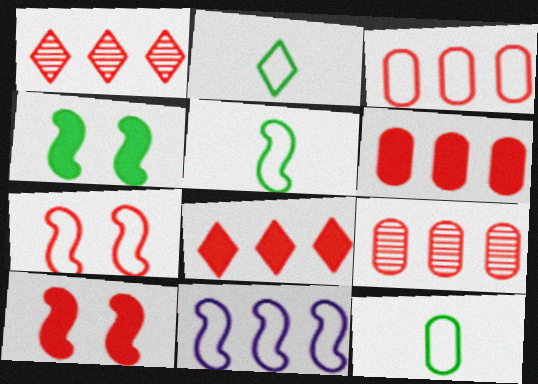[[2, 5, 12], 
[3, 6, 9], 
[5, 7, 11]]